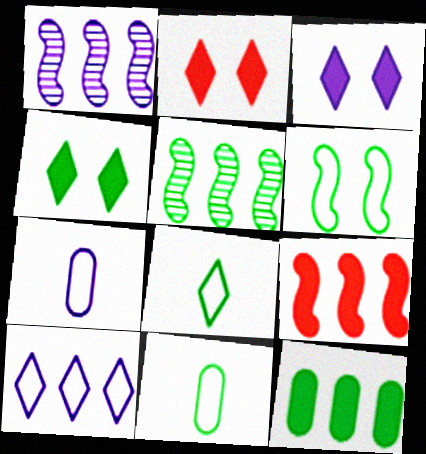[[1, 2, 11], 
[1, 3, 7], 
[2, 3, 4], 
[2, 5, 7], 
[4, 5, 11]]